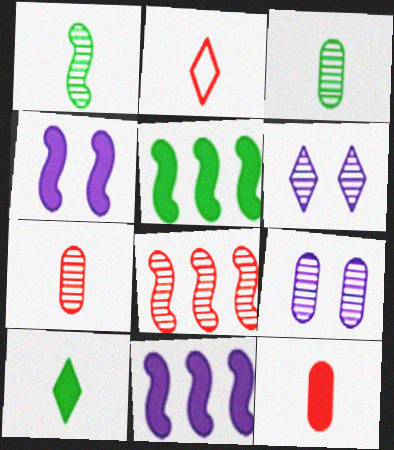[[2, 5, 9], 
[3, 6, 8]]